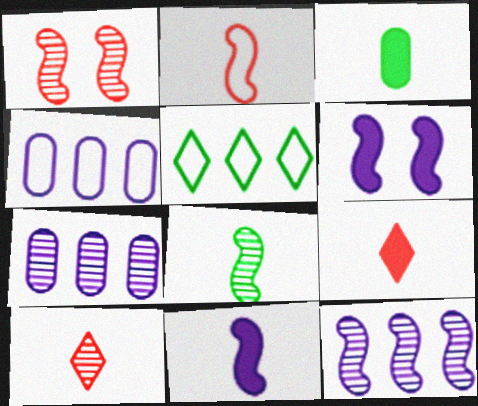[[1, 8, 12], 
[2, 8, 11], 
[3, 9, 11]]